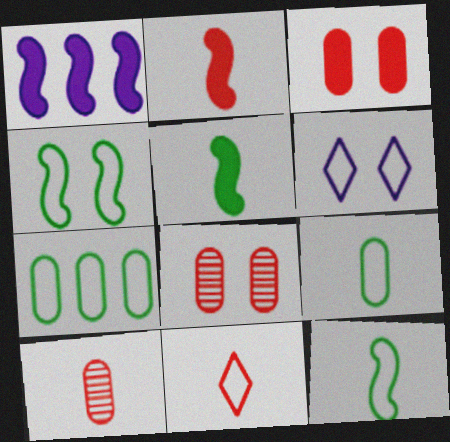[[2, 10, 11]]